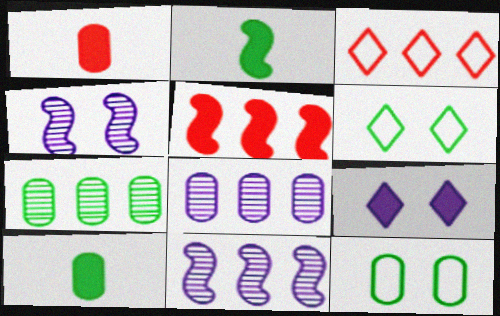[[1, 6, 11], 
[1, 8, 12], 
[2, 6, 7], 
[3, 4, 10], 
[5, 9, 10], 
[7, 10, 12]]